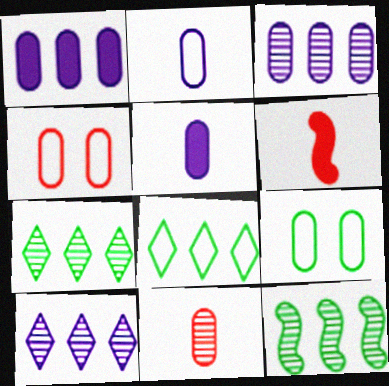[[1, 9, 11], 
[6, 9, 10]]